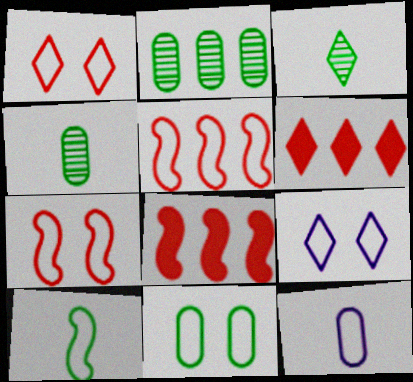[[3, 6, 9], 
[4, 8, 9], 
[7, 9, 11]]